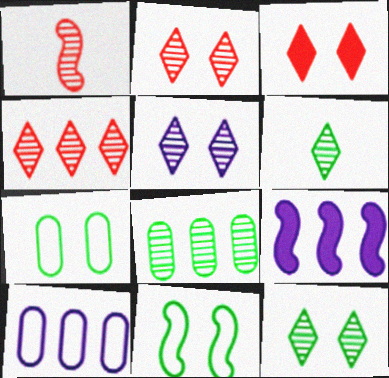[[1, 5, 8], 
[1, 9, 11], 
[2, 5, 12], 
[4, 5, 6]]